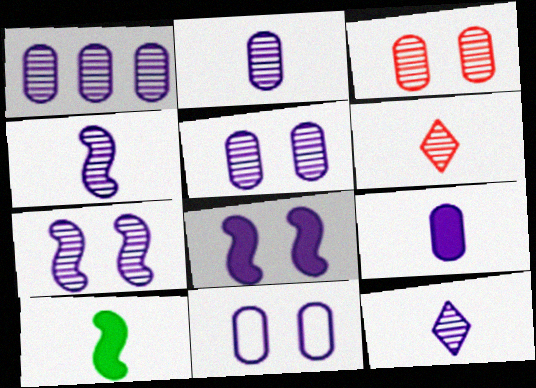[[1, 2, 5], 
[1, 7, 12], 
[1, 9, 11], 
[2, 4, 12]]